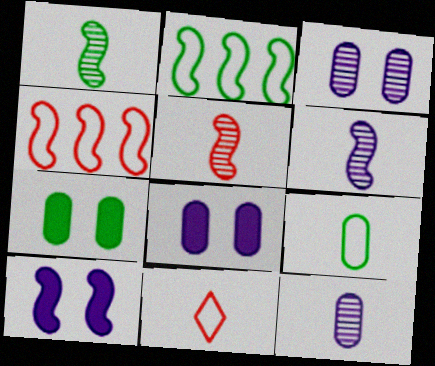[[1, 4, 10], 
[1, 5, 6], 
[2, 5, 10]]